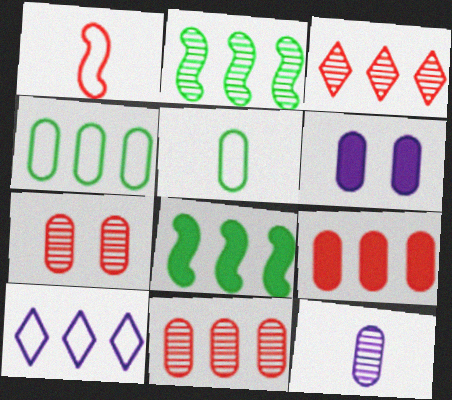[[2, 9, 10], 
[5, 6, 11], 
[8, 10, 11]]